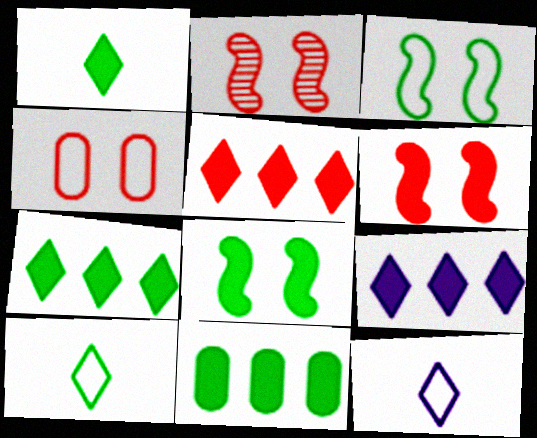[[1, 8, 11], 
[2, 11, 12], 
[5, 7, 9]]